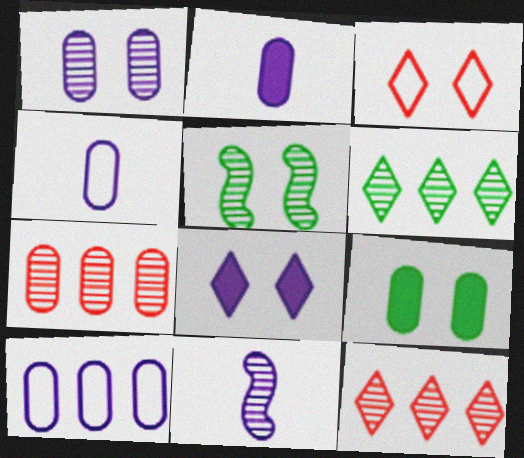[[1, 2, 10], 
[4, 7, 9], 
[8, 10, 11]]